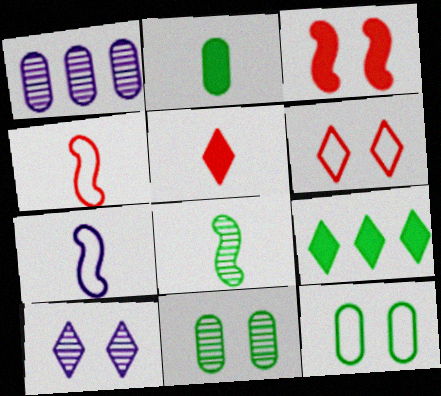[[3, 10, 12], 
[8, 9, 12]]